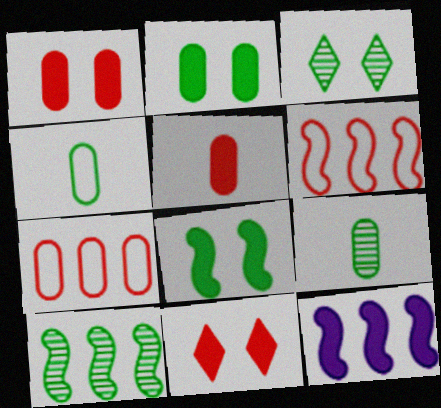[[3, 9, 10], 
[6, 10, 12]]